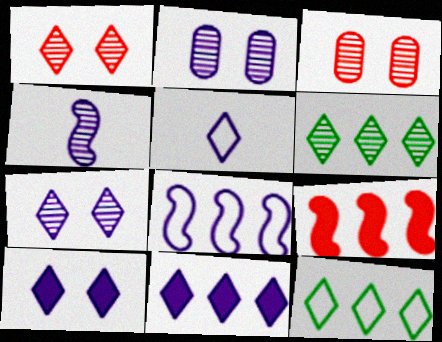[[3, 4, 6], 
[5, 7, 11]]